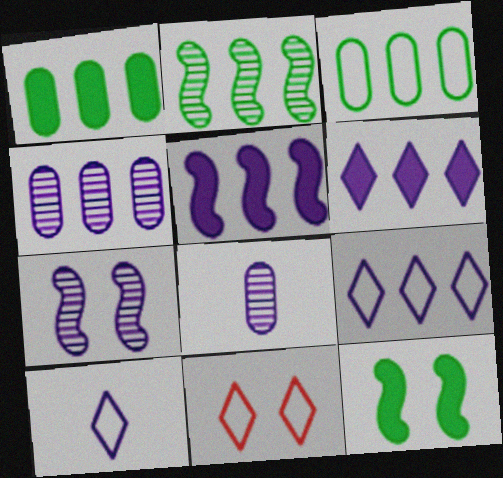[[4, 5, 9]]